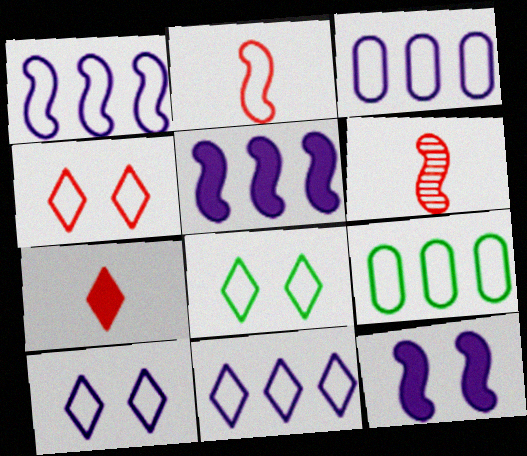[[1, 3, 11], 
[2, 3, 8], 
[2, 9, 10], 
[4, 8, 10]]